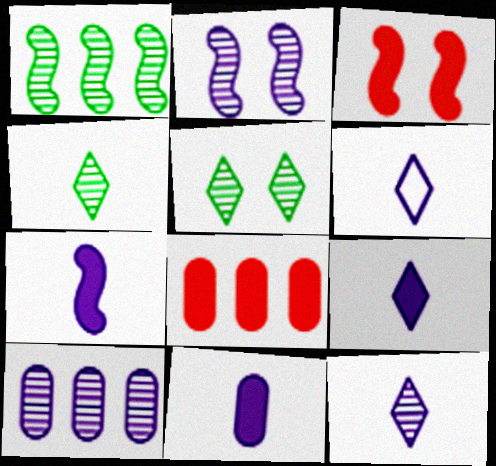[[2, 10, 12], 
[6, 9, 12], 
[7, 9, 11]]